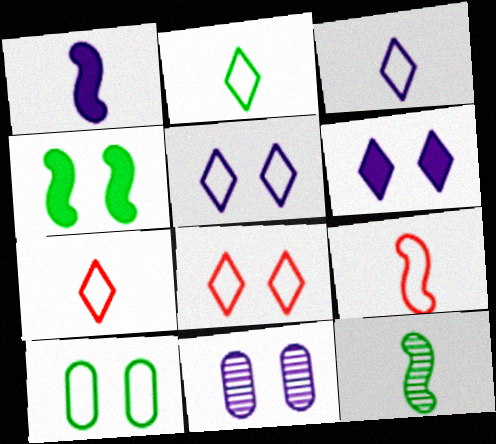[[1, 9, 12], 
[2, 3, 7], 
[4, 8, 11]]